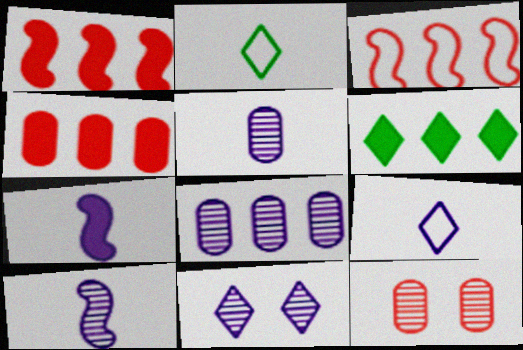[[3, 6, 8], 
[5, 7, 9], 
[8, 10, 11]]